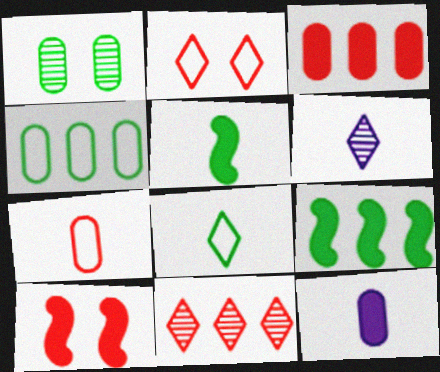[[1, 8, 9], 
[4, 6, 10], 
[5, 6, 7], 
[7, 10, 11]]